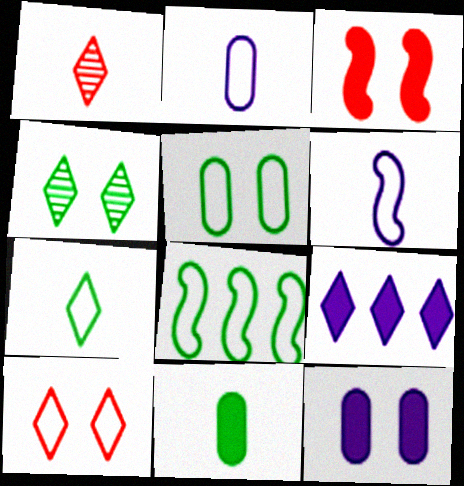[[1, 6, 11], 
[1, 8, 12], 
[2, 8, 10], 
[3, 9, 11], 
[4, 8, 11], 
[5, 7, 8]]